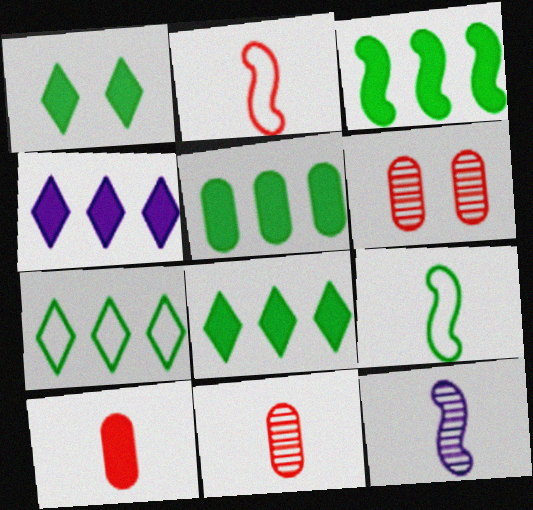[[3, 5, 8], 
[4, 6, 9]]